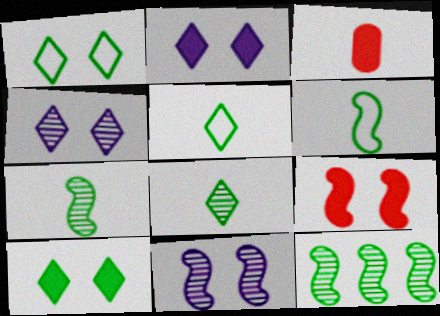[]